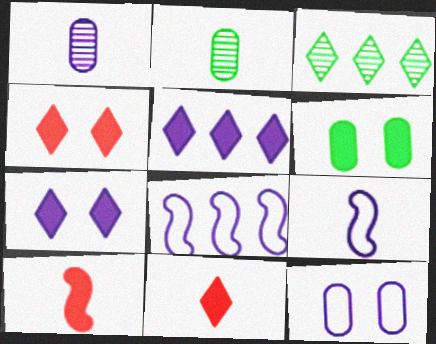[[1, 7, 8], 
[2, 4, 8], 
[2, 9, 11], 
[3, 10, 12], 
[5, 6, 10]]